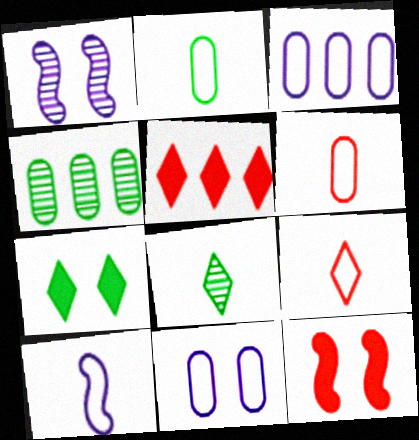[[1, 2, 5], 
[2, 9, 10], 
[3, 8, 12]]